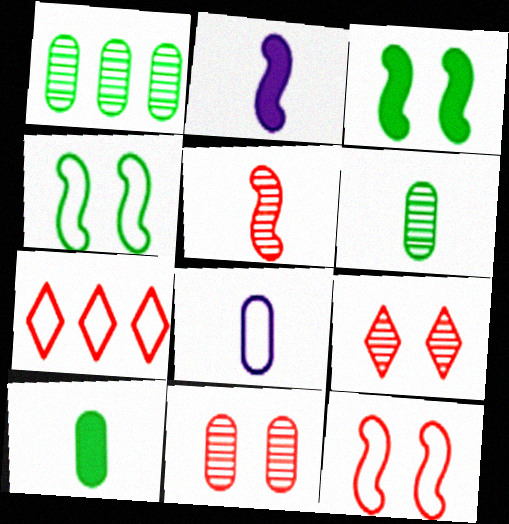[[4, 7, 8]]